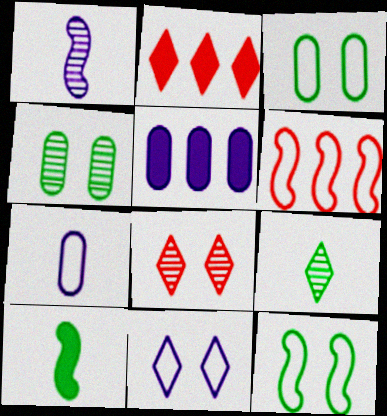[[1, 2, 3], 
[1, 5, 11], 
[2, 9, 11]]